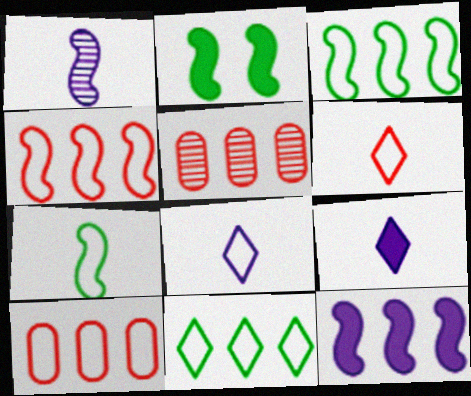[[1, 2, 4], 
[2, 5, 8], 
[5, 11, 12]]